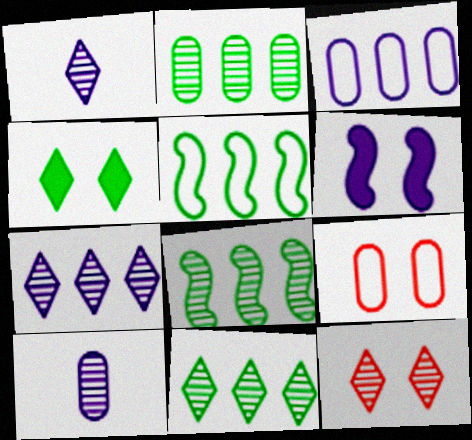[[1, 3, 6], 
[1, 11, 12], 
[2, 8, 11], 
[8, 10, 12]]